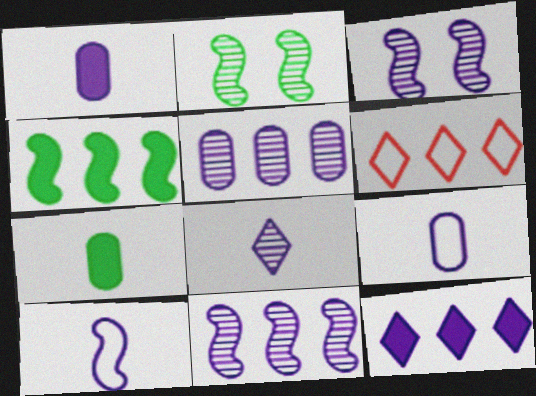[[1, 2, 6], 
[1, 8, 10], 
[3, 5, 8], 
[3, 6, 7], 
[3, 9, 12], 
[4, 5, 6]]